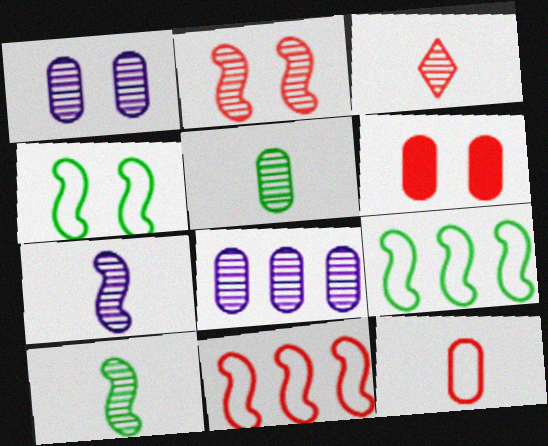[[3, 5, 7], 
[3, 6, 11]]